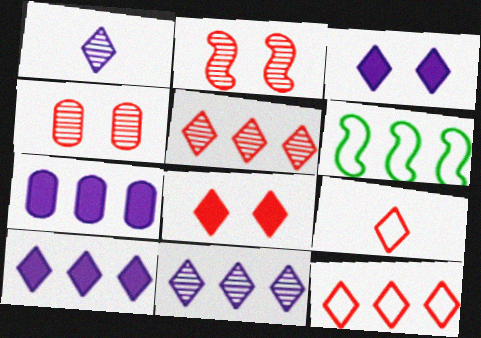[[5, 6, 7], 
[5, 8, 9]]